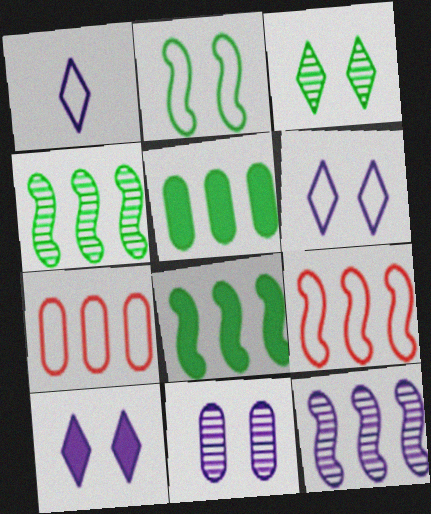[[1, 2, 7], 
[8, 9, 12]]